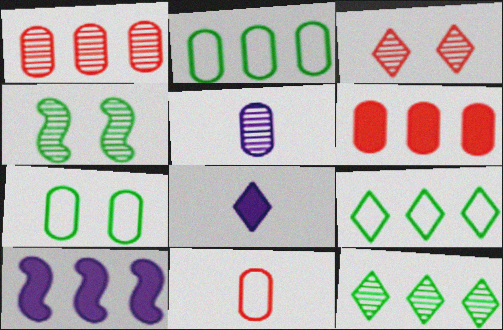[[1, 9, 10], 
[3, 8, 9], 
[5, 6, 7]]